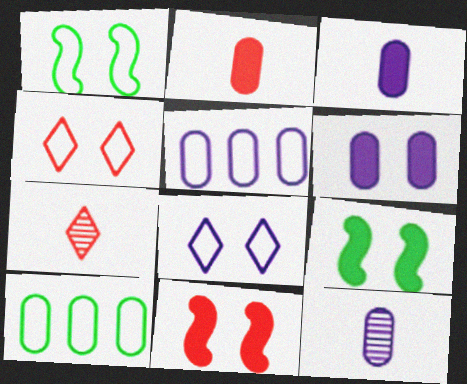[[5, 6, 12], 
[5, 7, 9]]